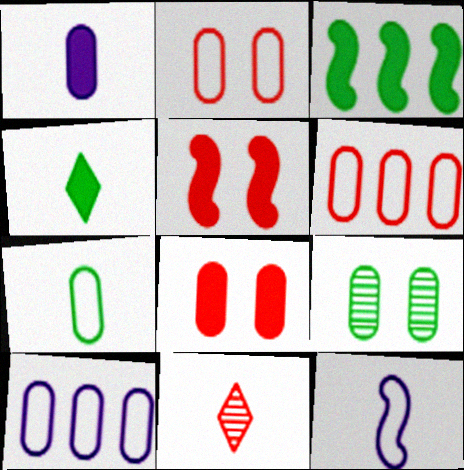[[1, 6, 9], 
[2, 7, 10], 
[5, 6, 11]]